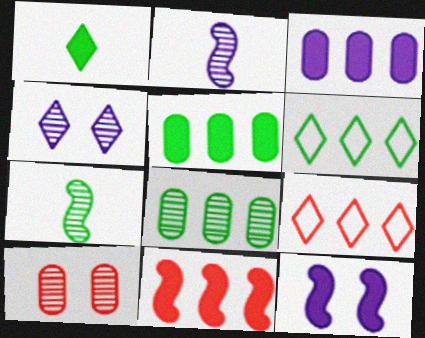[[1, 4, 9]]